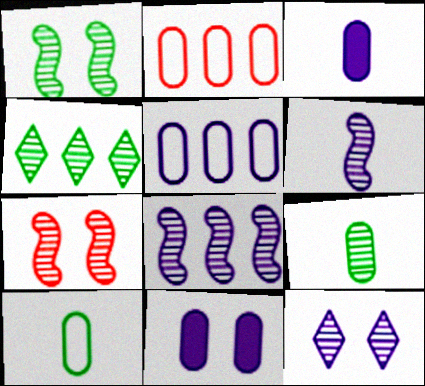[[1, 4, 9], 
[2, 9, 11]]